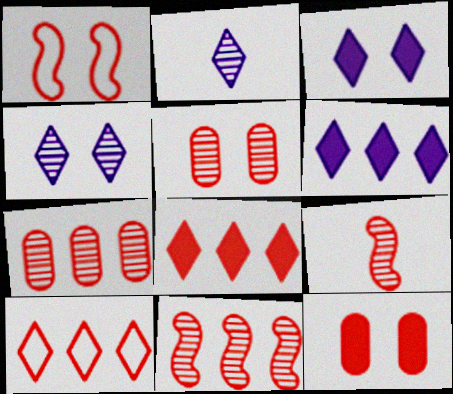[[9, 10, 12]]